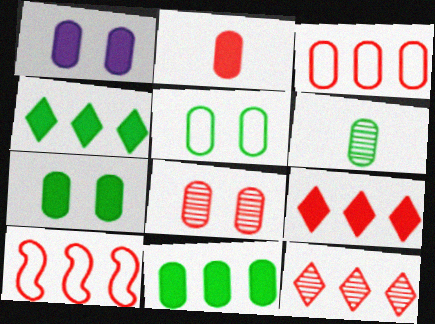[[1, 2, 11], 
[1, 3, 6], 
[1, 5, 8], 
[2, 3, 8], 
[5, 6, 11]]